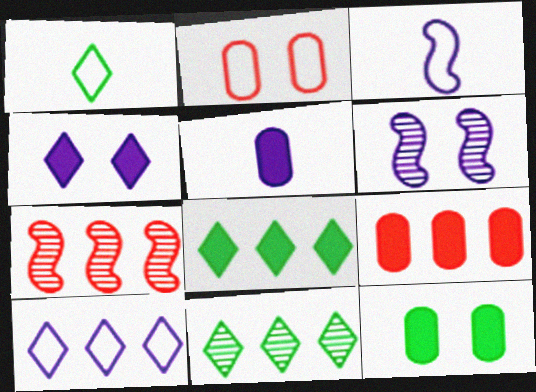[[1, 6, 9], 
[5, 6, 10], 
[5, 9, 12]]